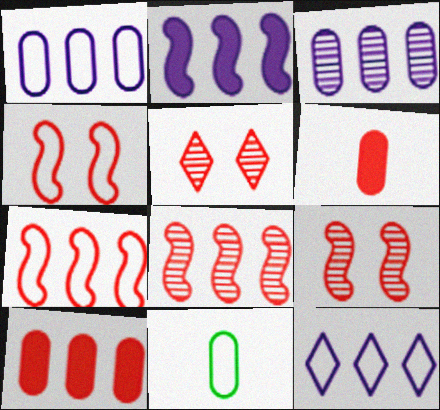[[2, 3, 12], 
[2, 5, 11], 
[4, 11, 12], 
[5, 6, 7]]